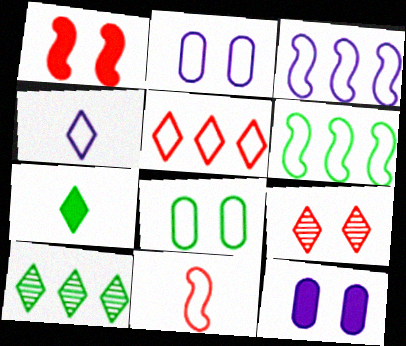[[2, 3, 4], 
[10, 11, 12]]